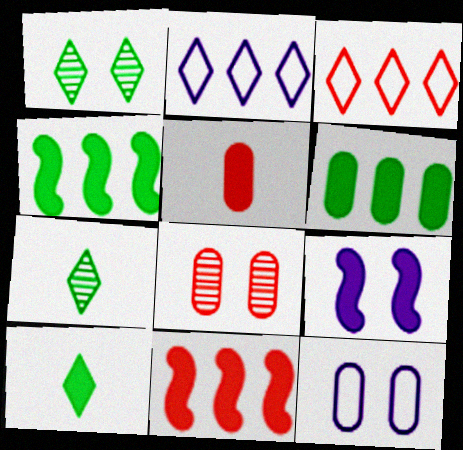[[7, 11, 12]]